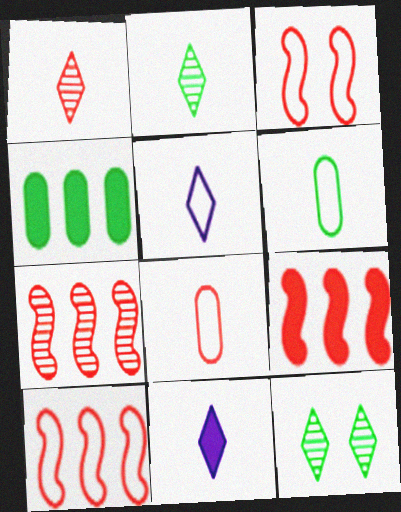[[7, 9, 10]]